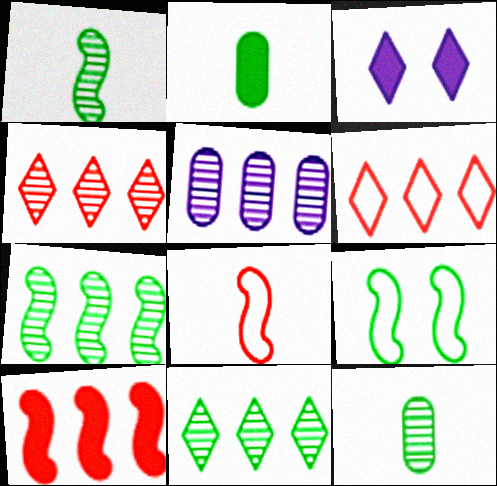[[2, 3, 10], 
[2, 9, 11], 
[4, 5, 7]]